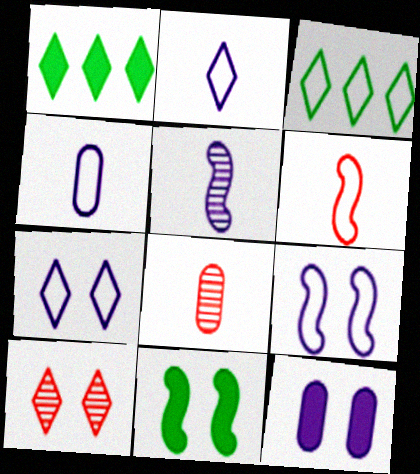[[1, 2, 10], 
[1, 8, 9]]